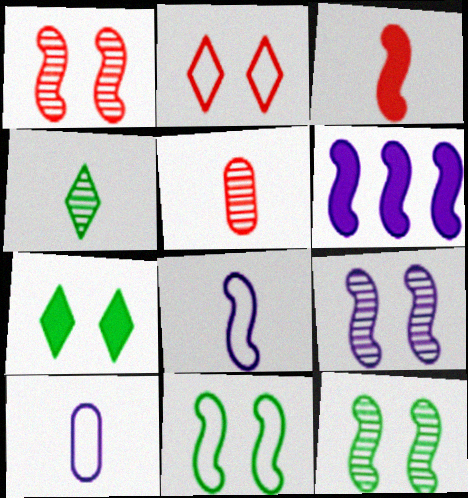[[1, 9, 12], 
[3, 4, 10], 
[6, 8, 9]]